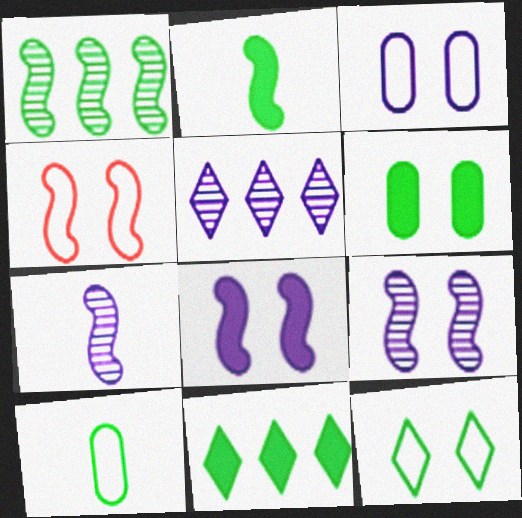[[2, 6, 11], 
[3, 4, 12]]